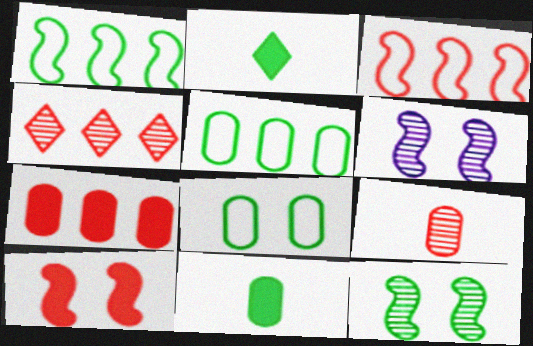[[2, 5, 12], 
[3, 4, 7]]